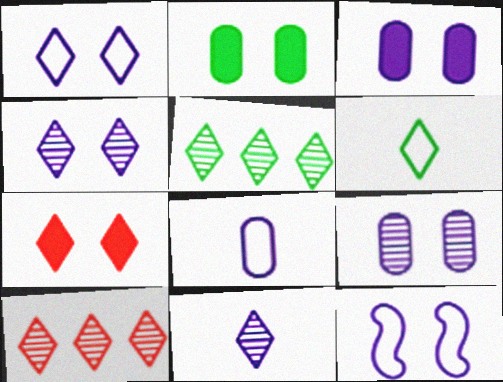[[3, 4, 12]]